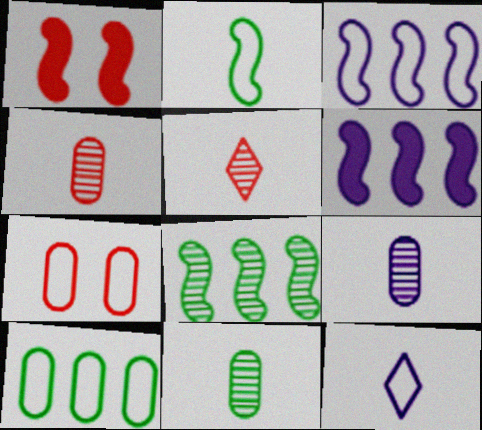[[4, 9, 11]]